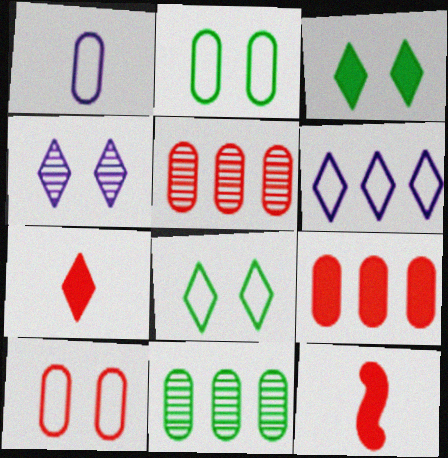[]